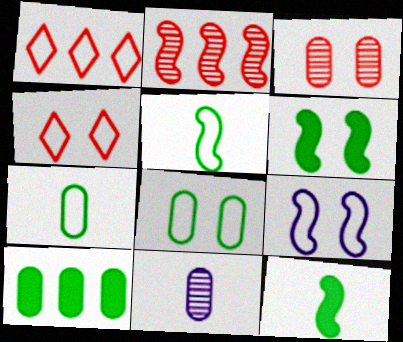[[1, 6, 11], 
[1, 7, 9], 
[2, 9, 12], 
[4, 8, 9]]